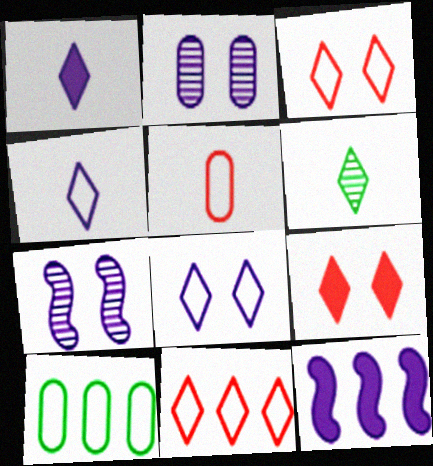[[2, 4, 12]]